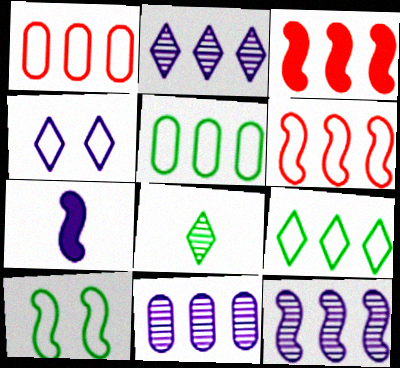[[2, 3, 5], 
[2, 11, 12], 
[3, 9, 11], 
[4, 7, 11]]